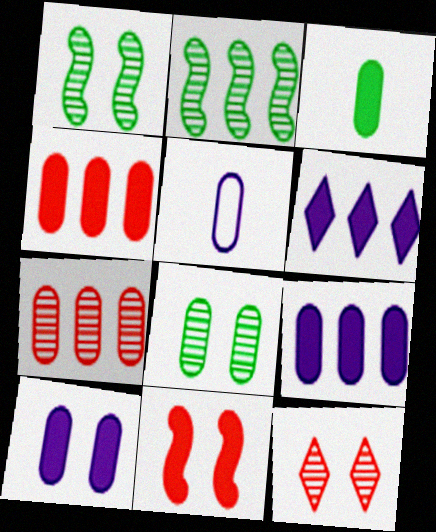[[3, 4, 10], 
[3, 6, 11], 
[4, 5, 8]]